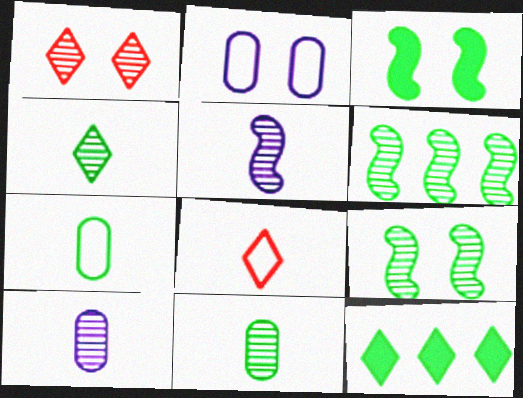[[1, 2, 3], 
[1, 6, 10], 
[7, 9, 12]]